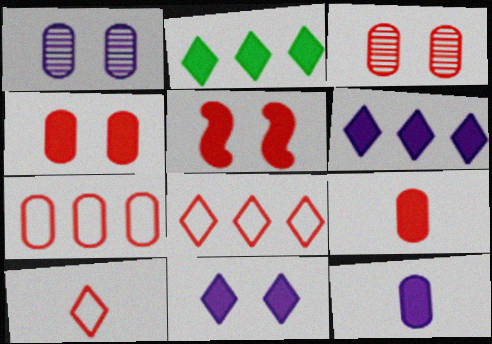[[2, 5, 12], 
[3, 7, 9]]